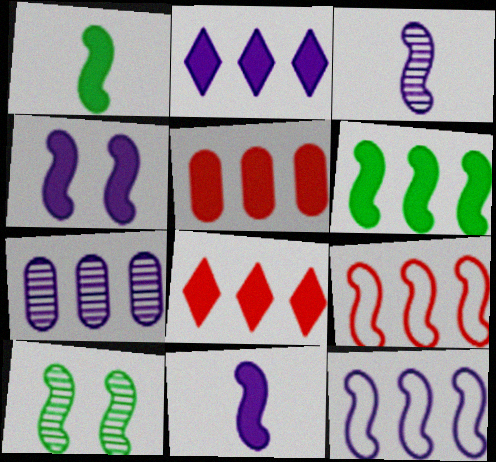[[2, 5, 6], 
[2, 7, 12], 
[3, 4, 12], 
[9, 10, 11]]